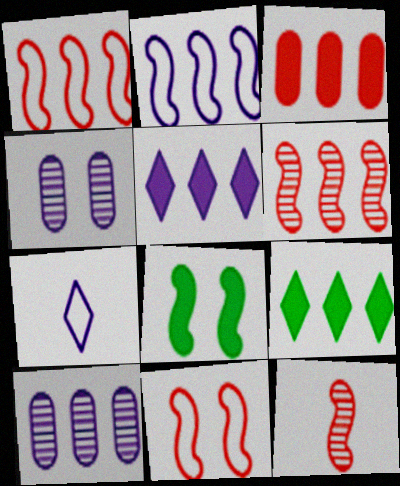[[1, 9, 10], 
[2, 5, 10], 
[2, 8, 12]]